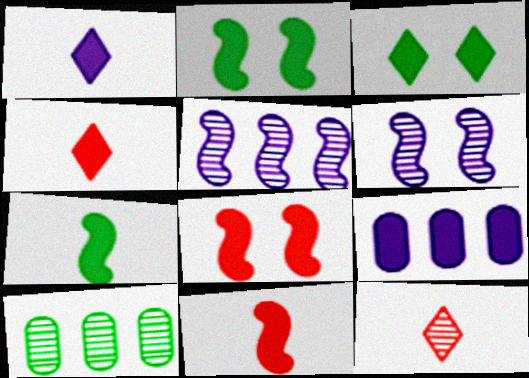[[2, 4, 9], 
[3, 9, 11], 
[6, 10, 12]]